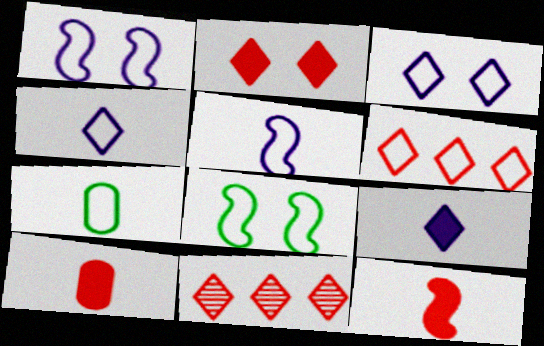[[1, 6, 7]]